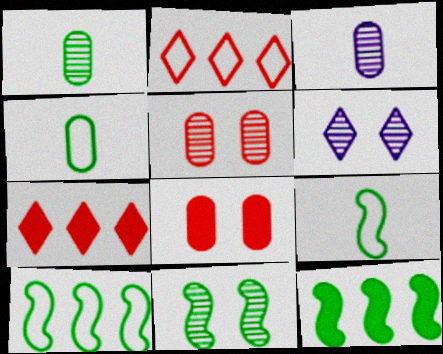[[5, 6, 11], 
[9, 11, 12]]